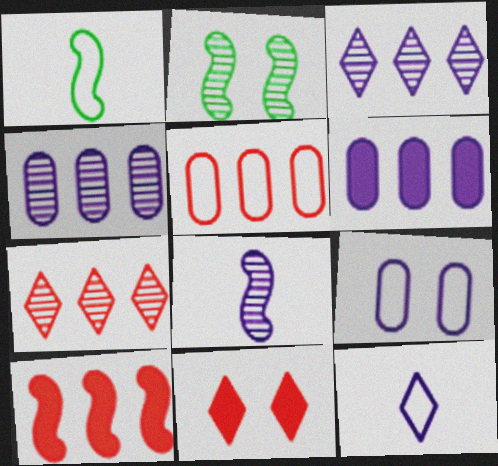[[1, 4, 11], 
[2, 9, 11], 
[5, 7, 10]]